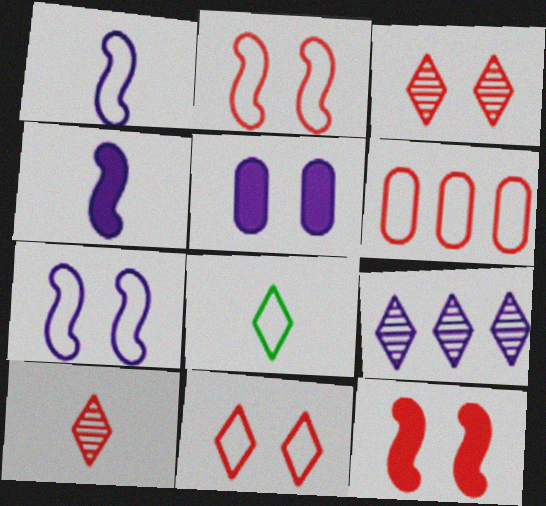[[1, 5, 9], 
[6, 7, 8], 
[6, 10, 12]]